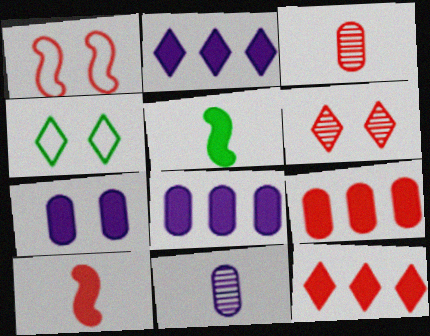[[1, 3, 12], 
[5, 7, 12]]